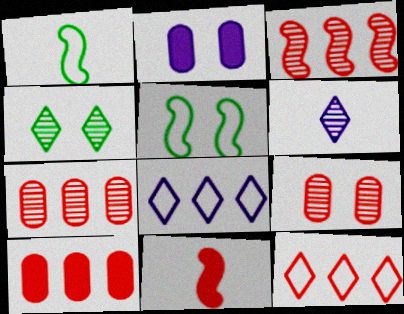[[3, 10, 12], 
[5, 6, 10], 
[9, 11, 12]]